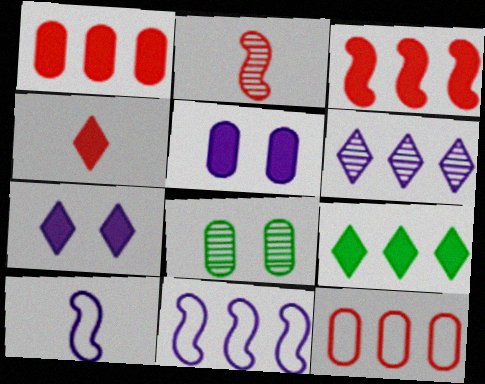[[2, 6, 8], 
[4, 7, 9], 
[4, 8, 11], 
[5, 6, 10]]